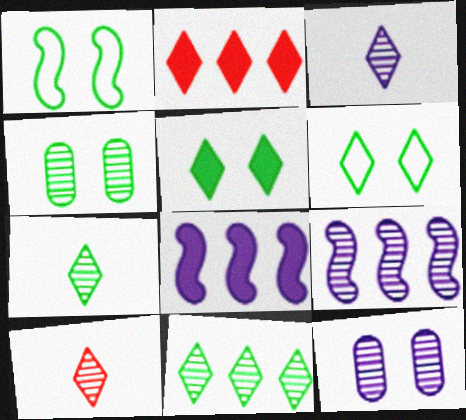[[1, 4, 5], 
[2, 3, 6], 
[3, 7, 10], 
[3, 9, 12], 
[4, 9, 10]]